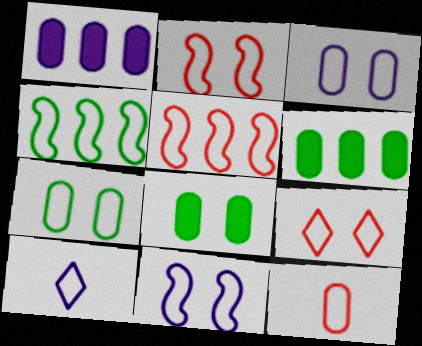[[5, 7, 10], 
[5, 9, 12], 
[7, 9, 11]]